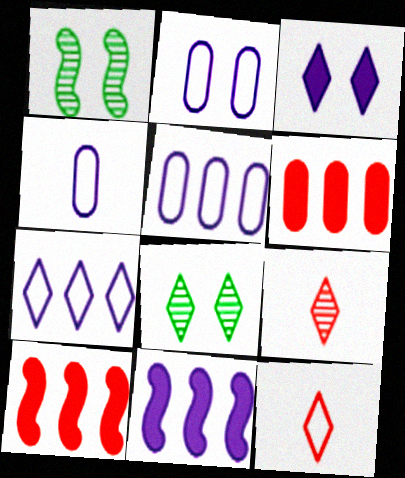[[2, 4, 5], 
[4, 8, 10]]